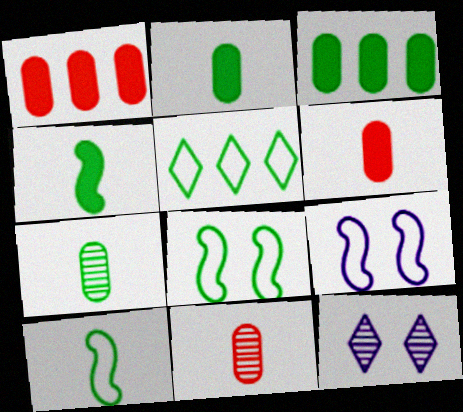[[1, 10, 12]]